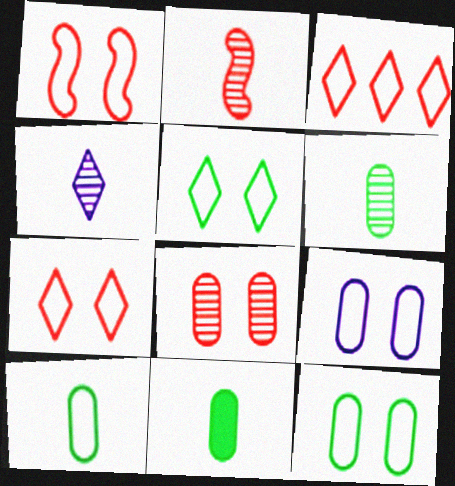[[1, 5, 9], 
[2, 4, 6], 
[6, 10, 11]]